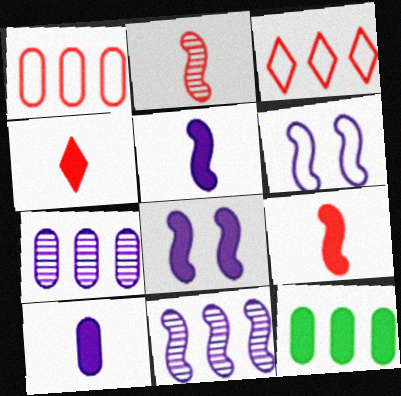[[1, 7, 12], 
[3, 11, 12], 
[4, 8, 12], 
[5, 6, 11]]